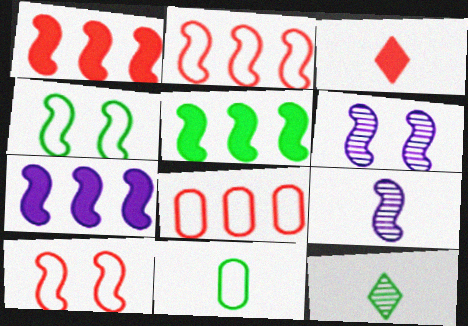[[1, 4, 9], 
[1, 5, 7], 
[3, 9, 11], 
[5, 9, 10]]